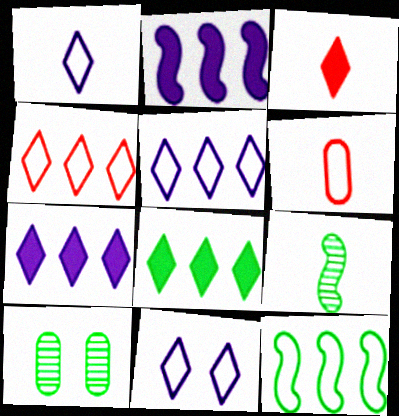[[1, 5, 11], 
[6, 11, 12]]